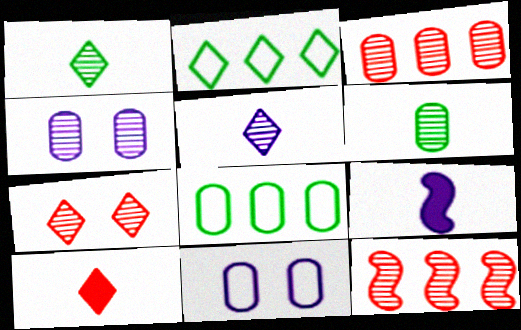[[1, 4, 12], 
[3, 4, 6], 
[7, 8, 9]]